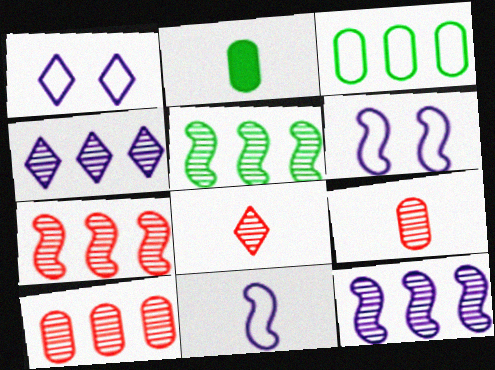[[1, 2, 7], 
[2, 8, 11], 
[4, 5, 10], 
[5, 7, 12]]